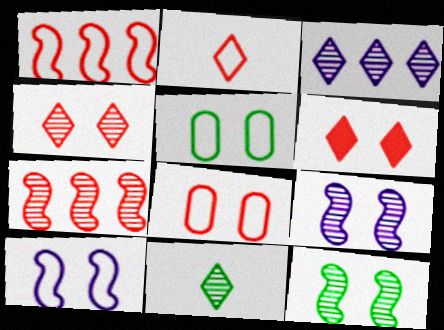[[1, 2, 8], 
[3, 4, 11], 
[5, 6, 9]]